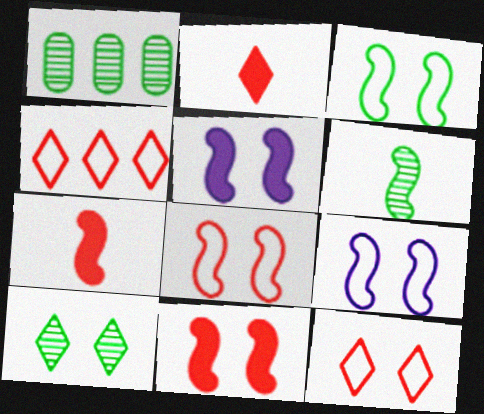[[1, 2, 9], 
[1, 6, 10], 
[3, 8, 9]]